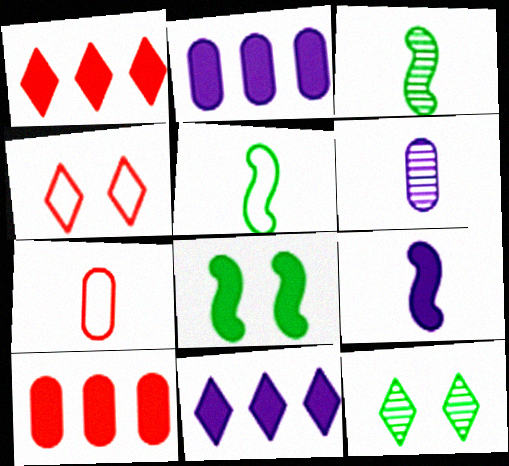[[2, 3, 4]]